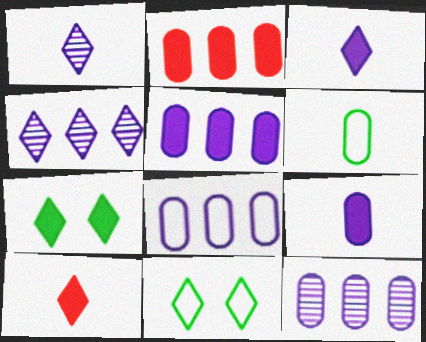[[4, 10, 11], 
[5, 8, 12]]